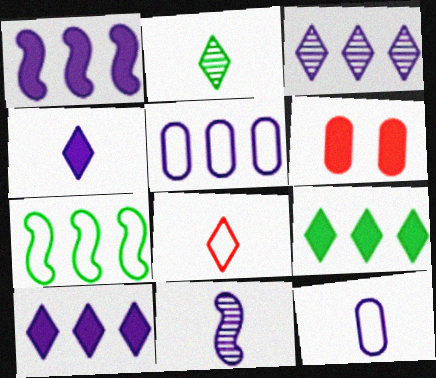[[1, 3, 5], 
[2, 4, 8], 
[4, 11, 12]]